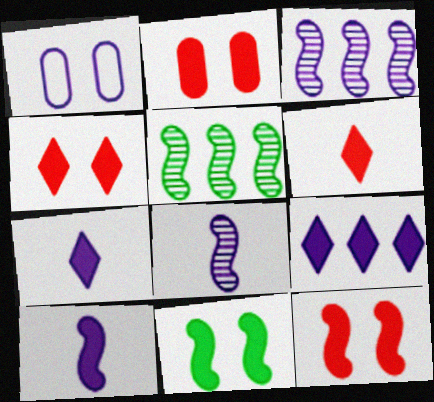[[1, 3, 7], 
[1, 5, 6], 
[1, 8, 9], 
[2, 4, 12]]